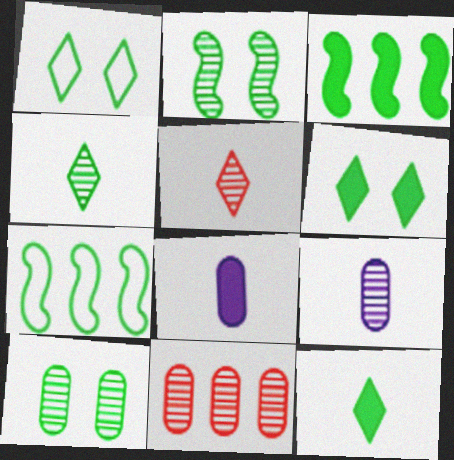[[7, 10, 12], 
[9, 10, 11]]